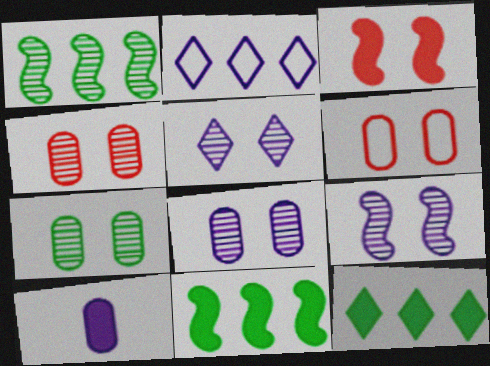[[2, 9, 10], 
[3, 10, 12], 
[4, 7, 8], 
[5, 8, 9]]